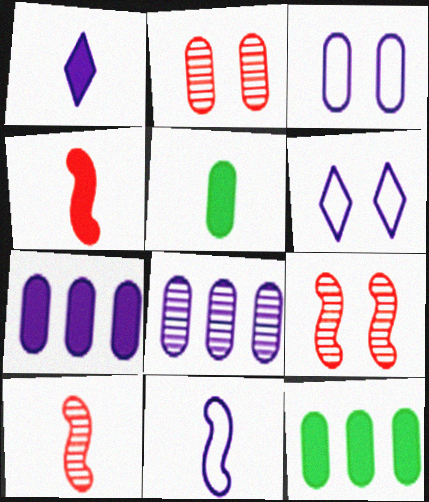[[1, 4, 5], 
[6, 10, 12]]